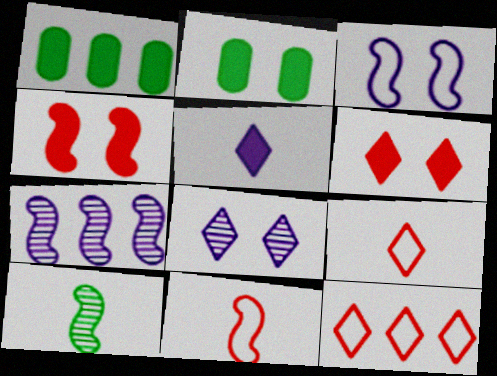[[1, 4, 5], 
[1, 7, 12], 
[1, 8, 11], 
[2, 7, 9]]